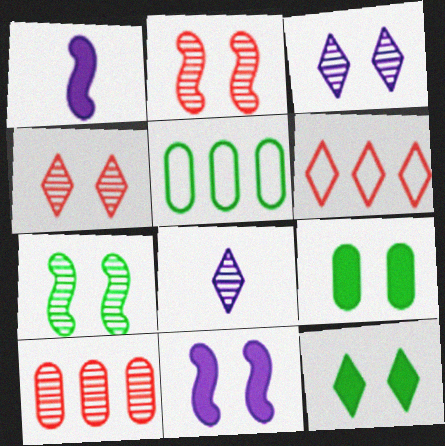[[1, 4, 5], 
[6, 8, 12], 
[7, 8, 10]]